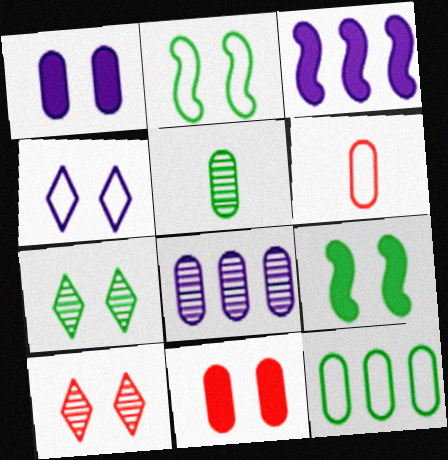[[1, 2, 10], 
[3, 6, 7]]